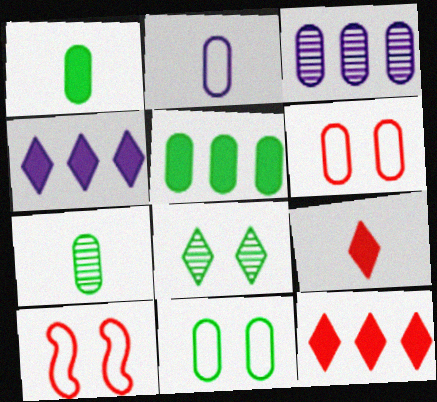[[1, 3, 6], 
[4, 7, 10], 
[5, 7, 11]]